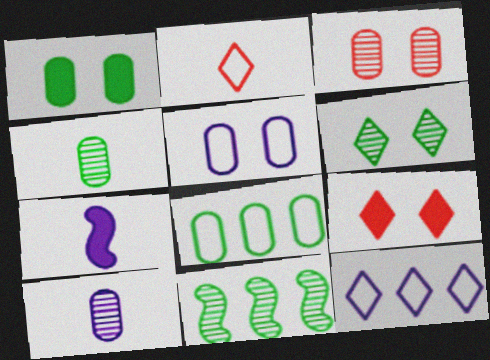[[1, 3, 5], 
[1, 4, 8], 
[2, 4, 7], 
[4, 6, 11]]